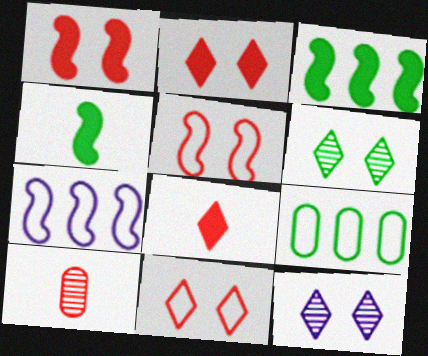[[4, 6, 9]]